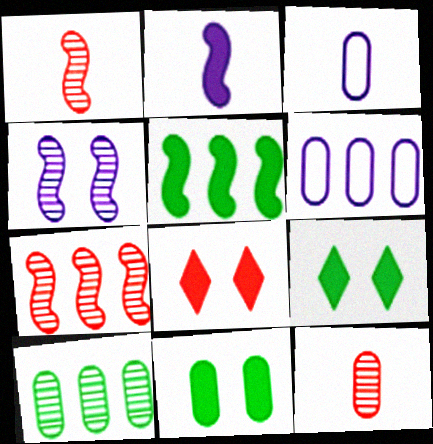[[1, 6, 9], 
[3, 7, 9], 
[6, 11, 12]]